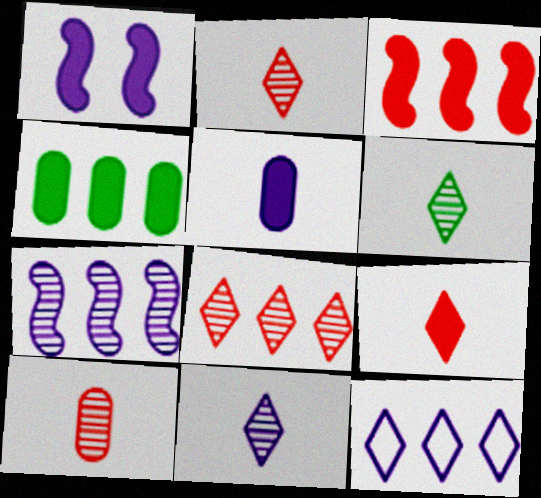[[1, 4, 9], 
[2, 6, 11]]